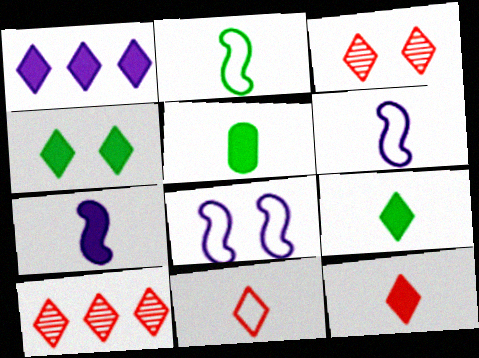[[1, 4, 12], 
[5, 7, 12], 
[5, 8, 10]]